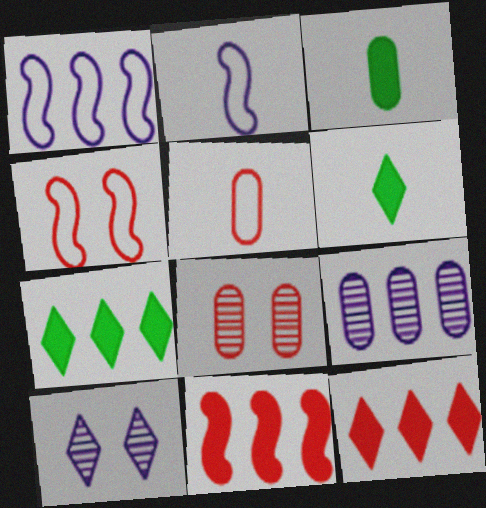[[1, 6, 8], 
[2, 7, 8], 
[4, 6, 9]]